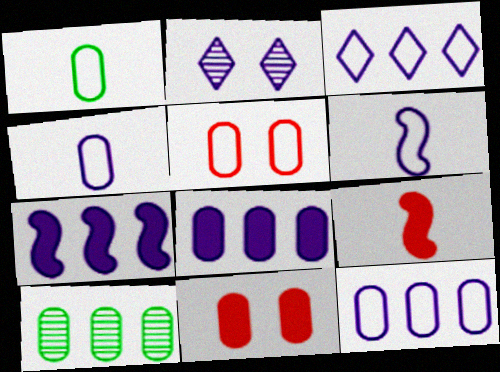[[1, 5, 12], 
[2, 4, 7], 
[2, 6, 8], 
[4, 10, 11]]